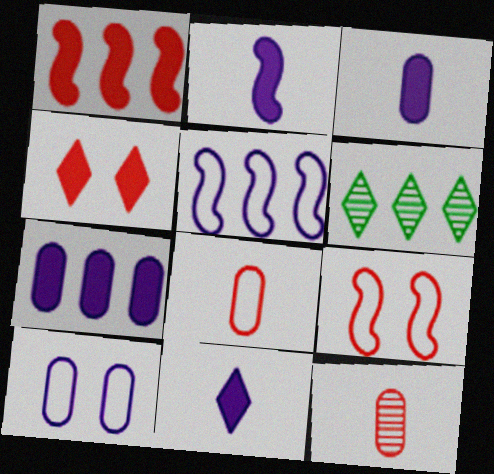[[2, 3, 11], 
[3, 6, 9]]